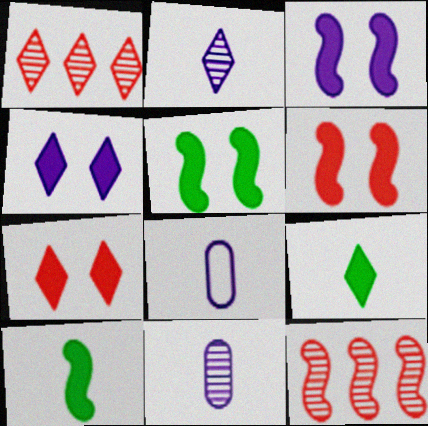[[1, 5, 8], 
[3, 5, 6]]